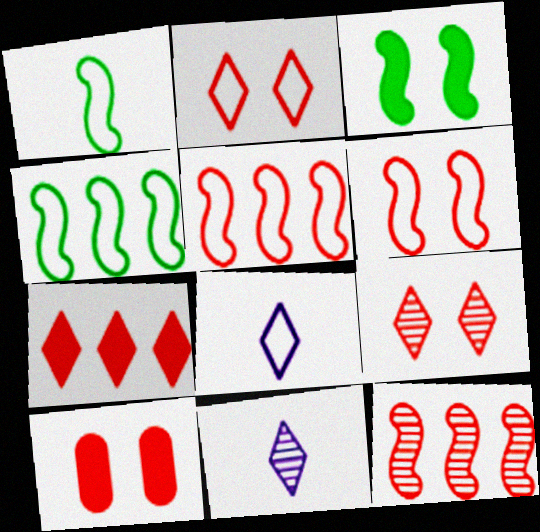[[4, 10, 11], 
[6, 9, 10]]